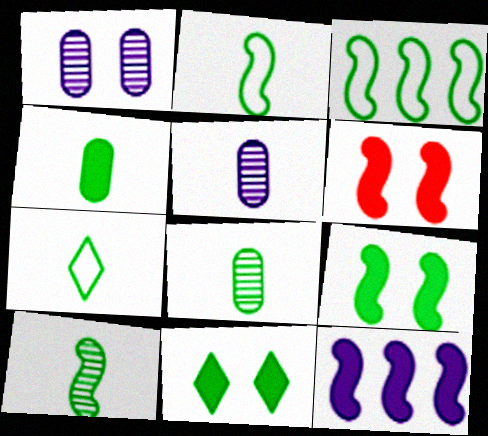[[3, 8, 11], 
[3, 9, 10], 
[4, 7, 10]]